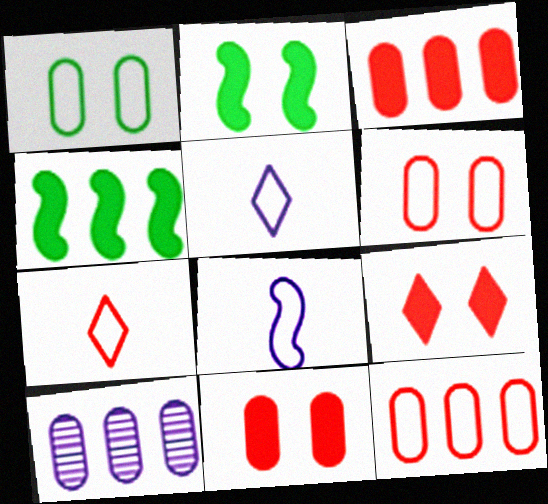[[2, 7, 10]]